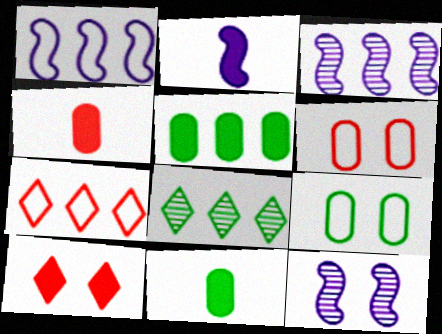[[1, 2, 12], 
[2, 5, 10], 
[2, 6, 8], 
[3, 5, 7], 
[7, 11, 12], 
[9, 10, 12]]